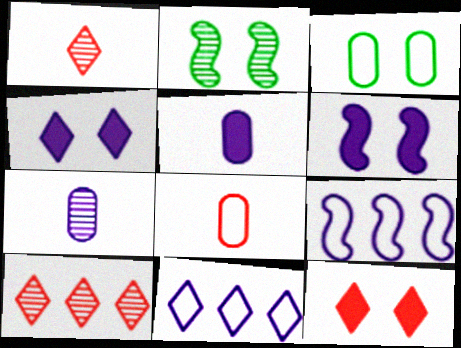[[2, 7, 10], 
[4, 7, 9], 
[6, 7, 11]]